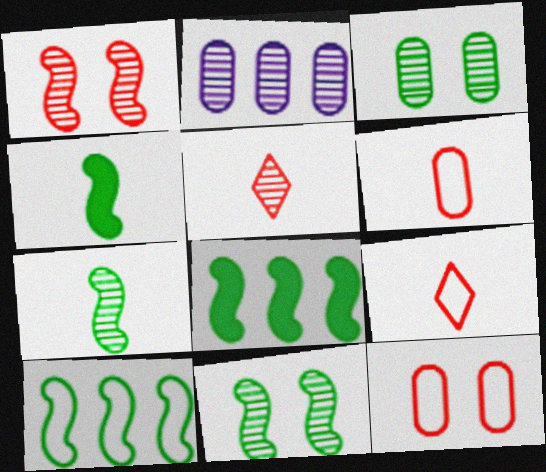[[2, 5, 11], 
[4, 10, 11]]